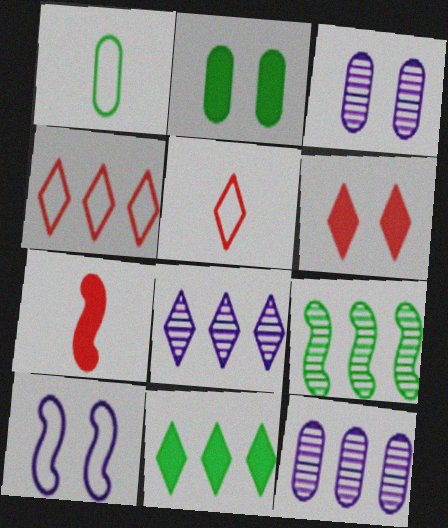[[1, 4, 10], 
[4, 8, 11], 
[7, 9, 10]]